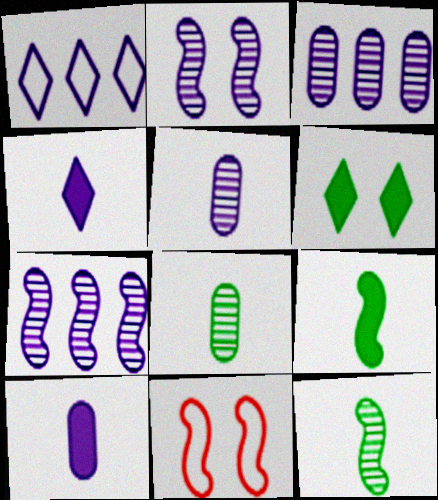[[1, 2, 10], 
[7, 9, 11]]